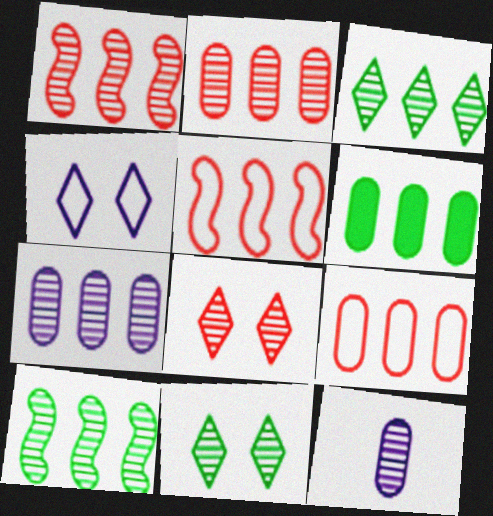[[1, 3, 7], 
[1, 11, 12], 
[6, 7, 9], 
[8, 10, 12]]